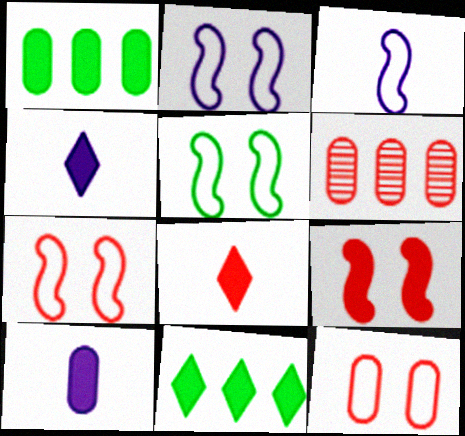[[1, 4, 9], 
[2, 5, 7], 
[4, 5, 6], 
[6, 7, 8], 
[9, 10, 11]]